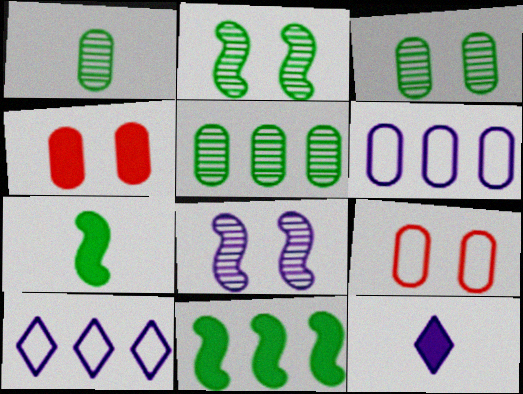[[1, 3, 5], 
[1, 4, 6], 
[4, 11, 12], 
[6, 8, 12]]